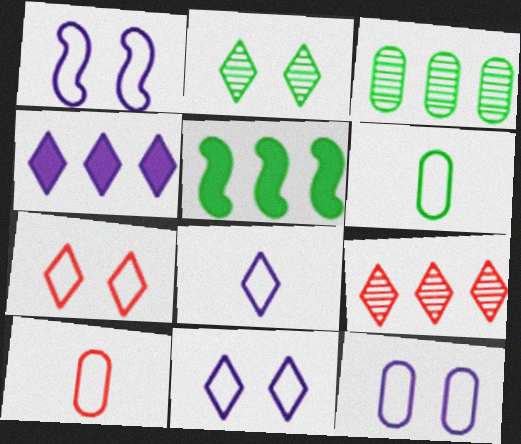[[1, 11, 12], 
[2, 5, 6]]